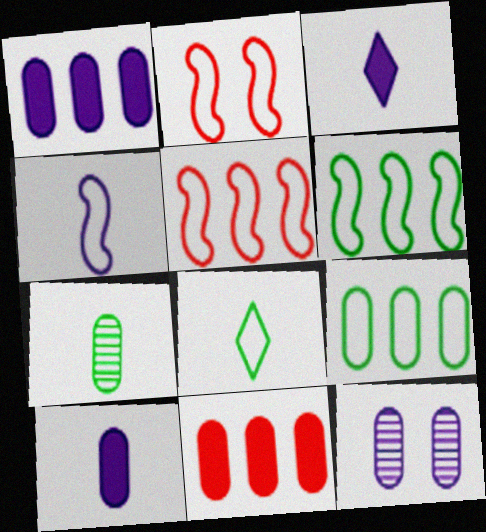[[2, 4, 6]]